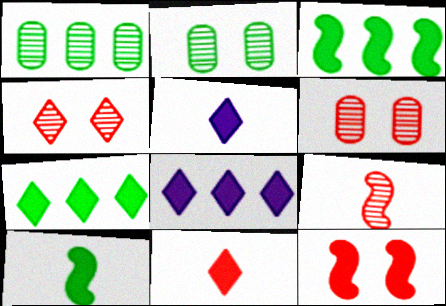[]